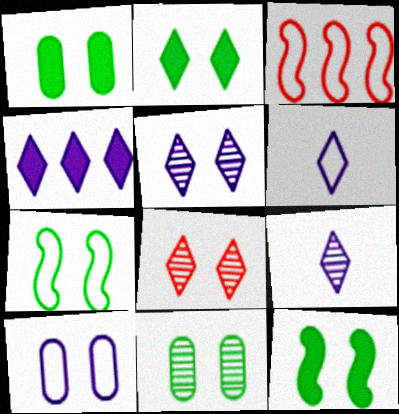[[1, 2, 12], 
[1, 3, 9], 
[2, 7, 11], 
[4, 5, 6], 
[8, 10, 12]]